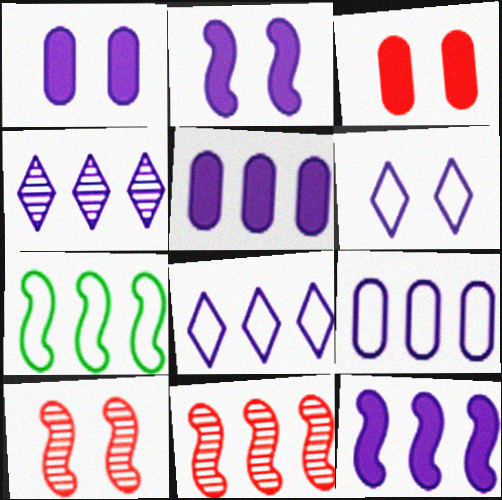[[4, 9, 12], 
[7, 11, 12]]